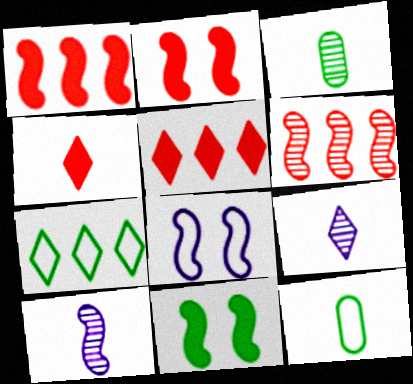[[3, 5, 8], 
[3, 7, 11], 
[4, 10, 12]]